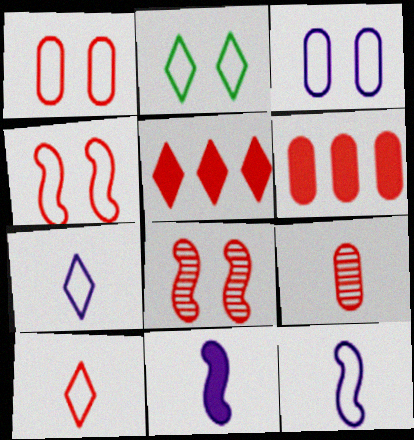[[1, 6, 9], 
[2, 3, 4], 
[4, 5, 9], 
[6, 8, 10]]